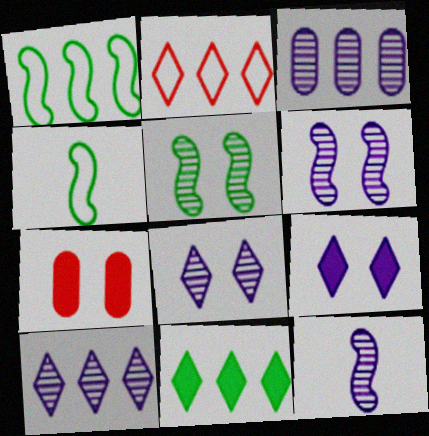[[2, 10, 11], 
[3, 8, 12], 
[4, 7, 10]]